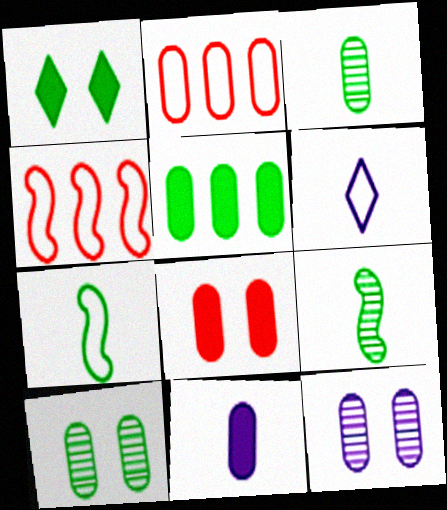[[2, 10, 11], 
[5, 8, 11]]